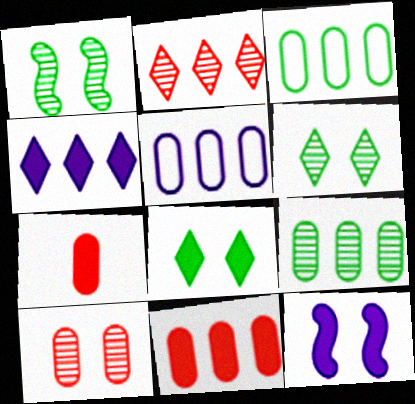[[5, 9, 11]]